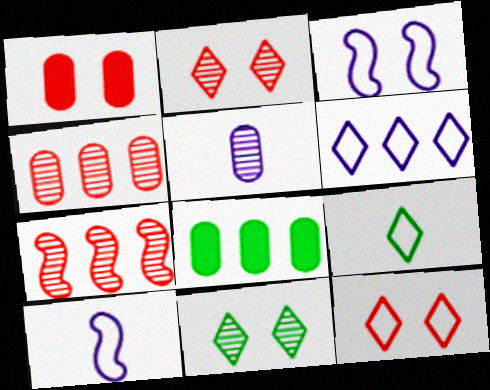[[1, 3, 11], 
[2, 8, 10], 
[5, 7, 11], 
[6, 7, 8], 
[6, 9, 12]]